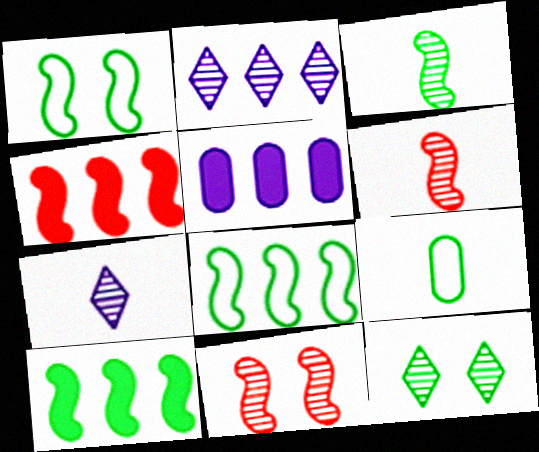[[1, 3, 10], 
[9, 10, 12]]